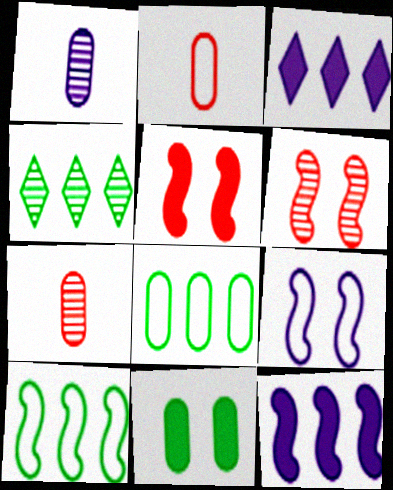[[1, 3, 9], 
[1, 4, 6]]